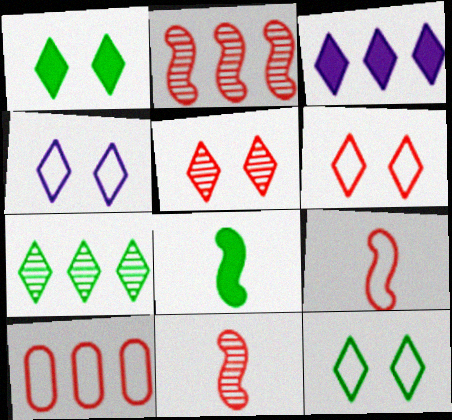[[1, 4, 5], 
[4, 6, 12], 
[6, 9, 10]]